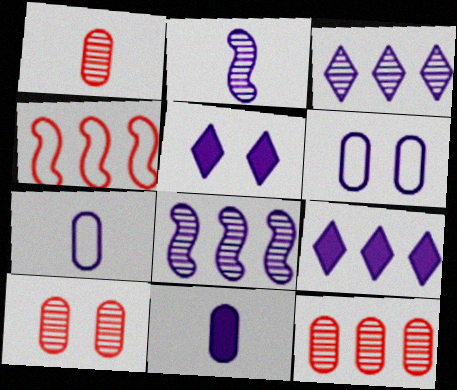[[1, 10, 12], 
[2, 6, 9], 
[5, 7, 8]]